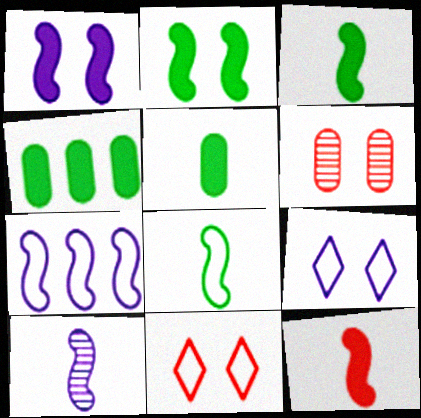[[1, 7, 10], 
[2, 6, 9], 
[4, 10, 11], 
[8, 10, 12]]